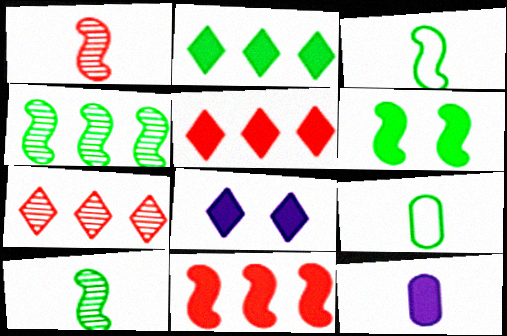[[3, 4, 6], 
[5, 6, 12]]